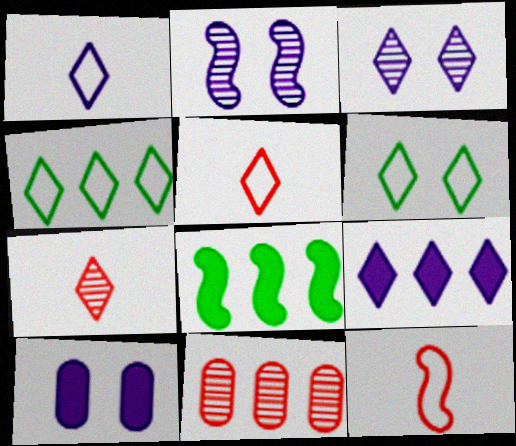[[1, 3, 9], 
[2, 8, 12], 
[6, 7, 9]]